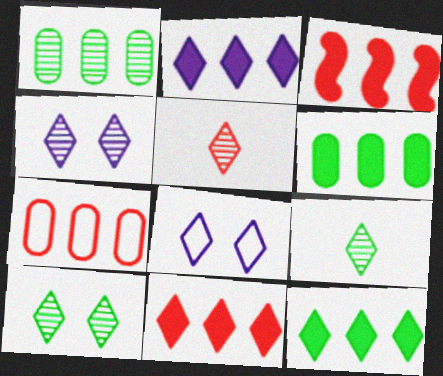[[2, 3, 6], 
[2, 11, 12], 
[5, 8, 12], 
[8, 9, 11]]